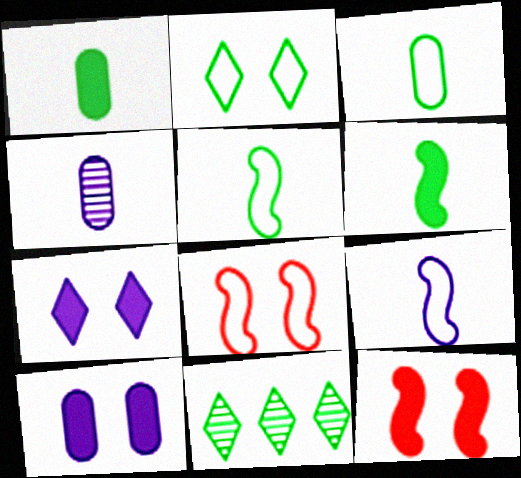[]